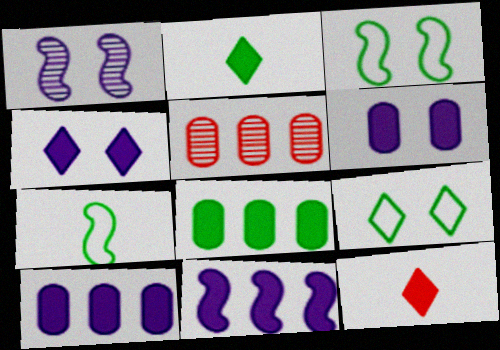[[4, 5, 7]]